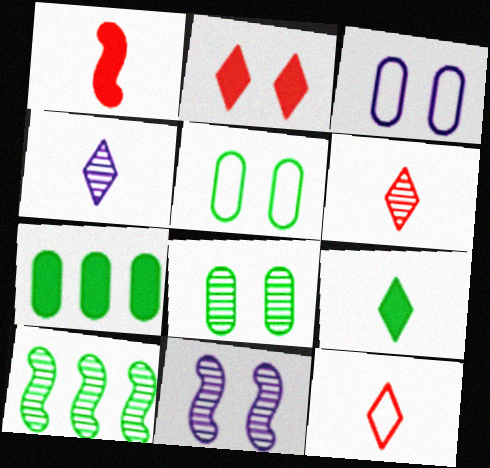[[2, 5, 11], 
[4, 9, 12], 
[5, 9, 10], 
[7, 11, 12]]